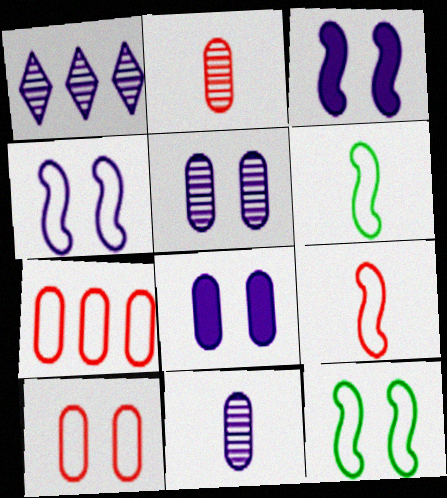[]